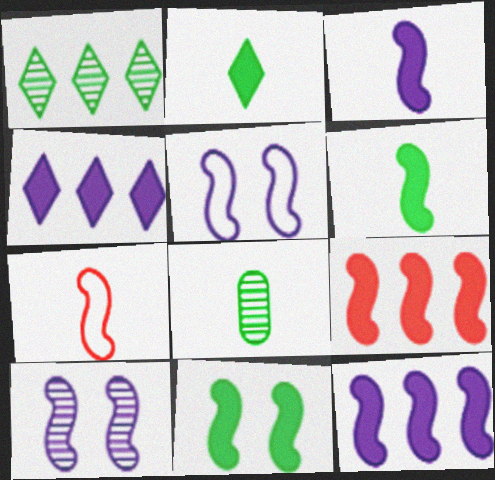[[3, 9, 11]]